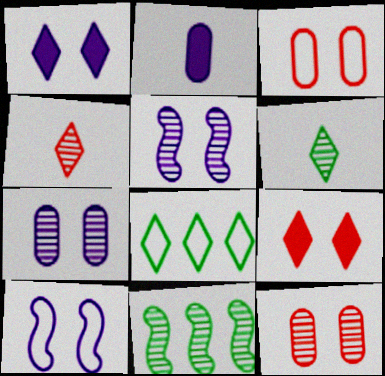[[1, 4, 8], 
[1, 7, 10], 
[4, 7, 11]]